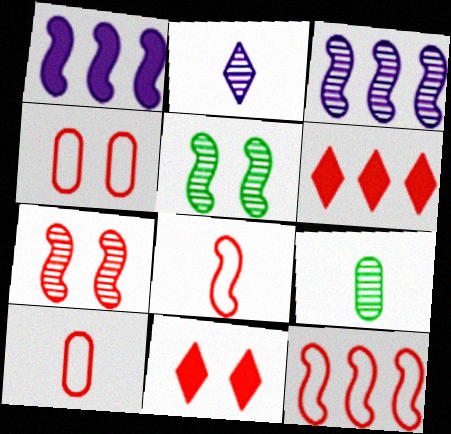[[1, 5, 8], 
[4, 7, 11], 
[6, 7, 10]]